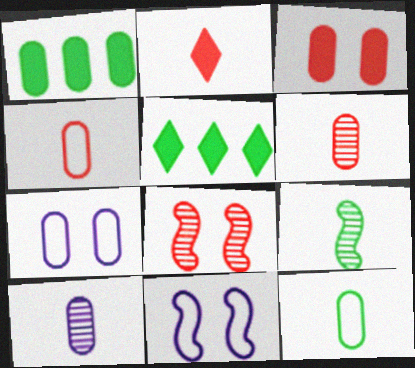[[1, 6, 7], 
[5, 6, 11]]